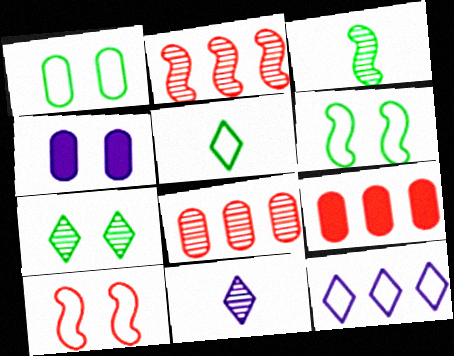[[2, 4, 5], 
[4, 7, 10], 
[6, 9, 11]]